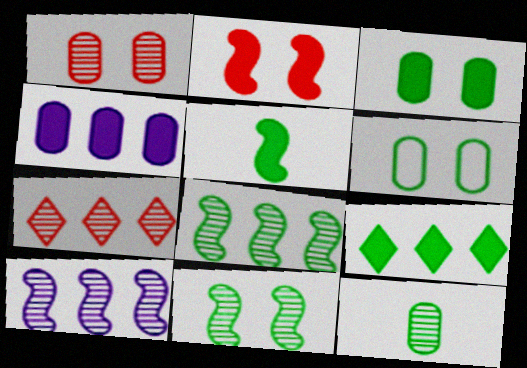[[3, 5, 9]]